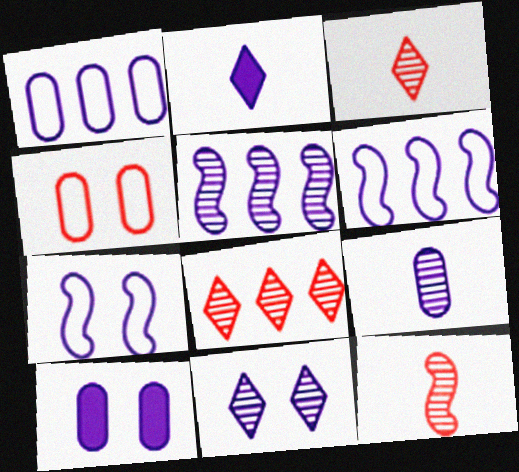[[1, 9, 10], 
[5, 9, 11], 
[7, 10, 11]]